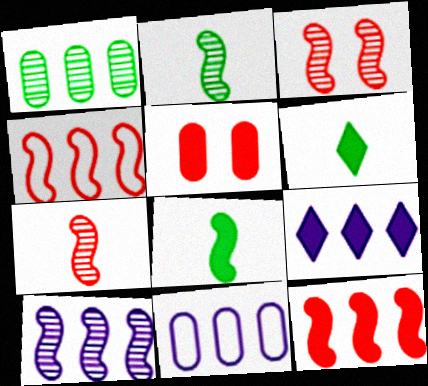[[1, 4, 9], 
[2, 3, 10], 
[3, 6, 11], 
[5, 8, 9], 
[9, 10, 11]]